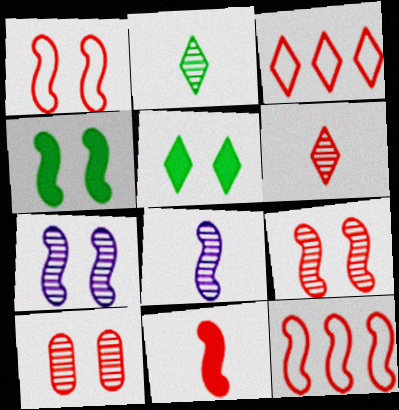[[1, 4, 7], 
[3, 10, 11], 
[4, 8, 12], 
[9, 11, 12]]